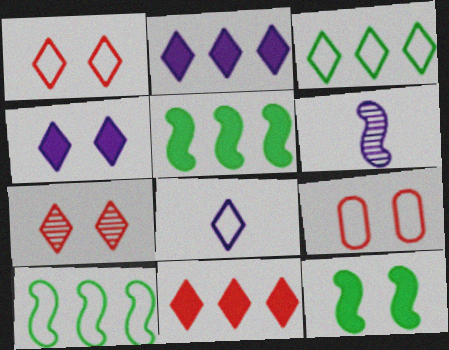[[1, 3, 8], 
[8, 9, 10]]